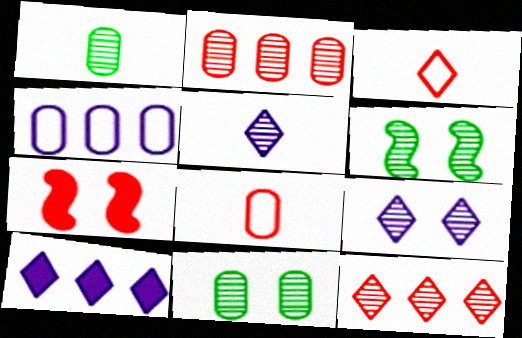[[2, 3, 7], 
[2, 5, 6], 
[6, 8, 10], 
[7, 8, 12]]